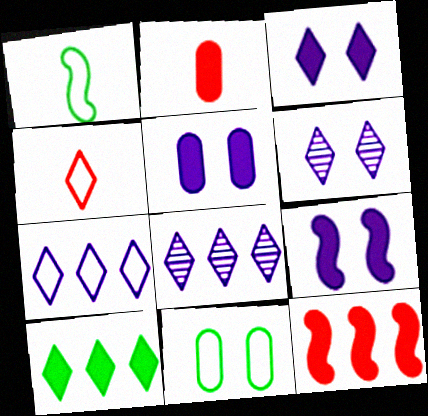[[2, 9, 10], 
[3, 5, 9], 
[4, 6, 10]]